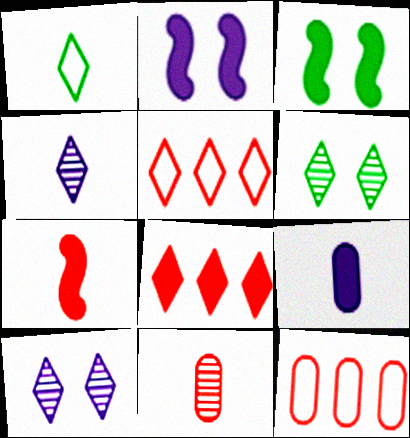[[1, 8, 10], 
[3, 4, 12], 
[3, 8, 9]]